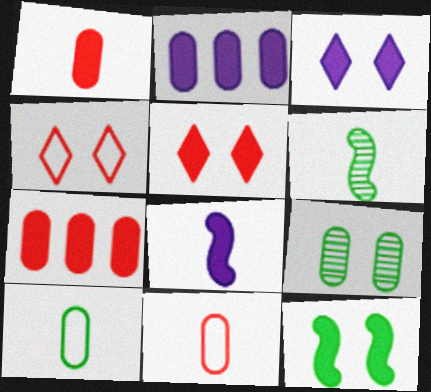[[2, 3, 8], 
[2, 4, 6], 
[2, 9, 11]]